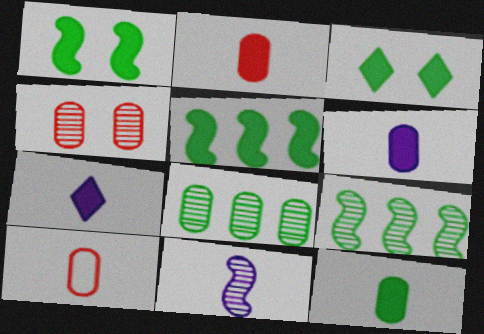[[2, 6, 12], 
[3, 5, 12]]